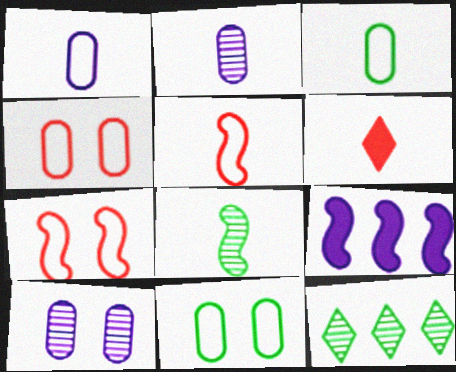[[1, 6, 8], 
[7, 8, 9]]